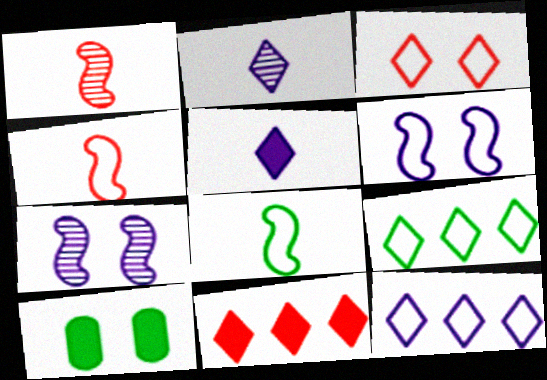[[1, 10, 12], 
[3, 7, 10]]